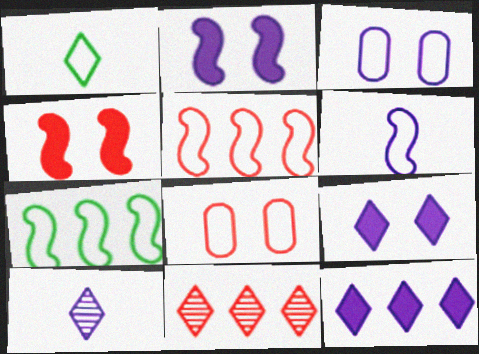[[1, 3, 5], 
[1, 9, 11]]